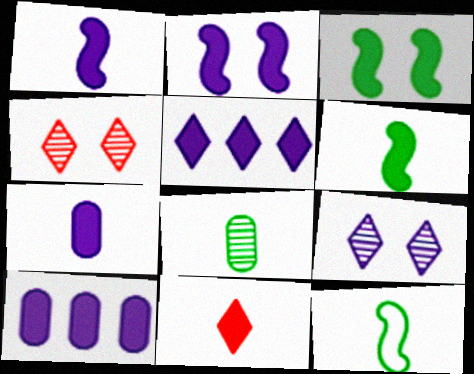[[2, 5, 7], 
[3, 10, 11], 
[4, 10, 12], 
[6, 7, 11]]